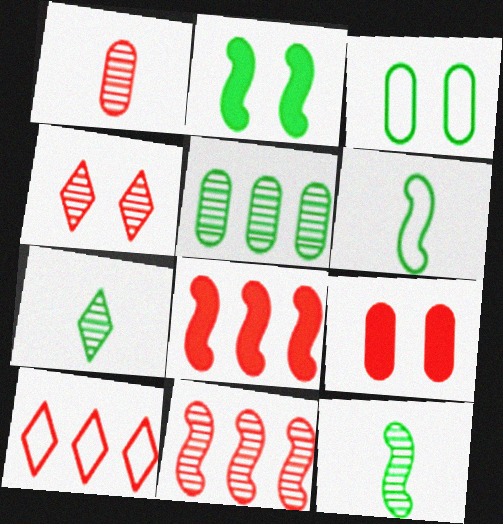[[1, 4, 11]]